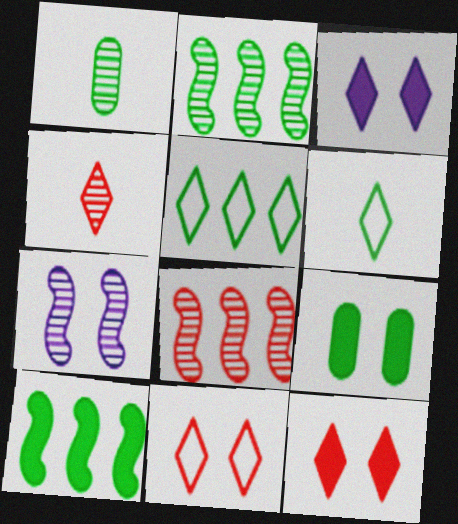[[2, 6, 9], 
[3, 4, 5], 
[7, 9, 11]]